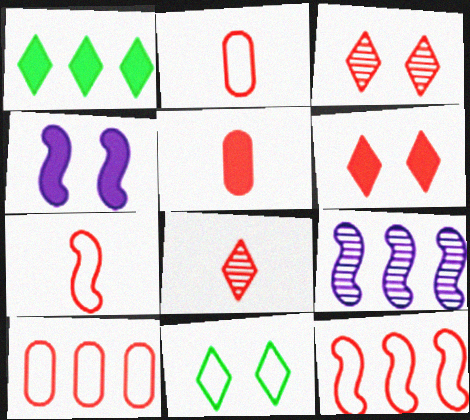[[1, 4, 5], 
[1, 9, 10], 
[3, 5, 12], 
[5, 7, 8], 
[5, 9, 11]]